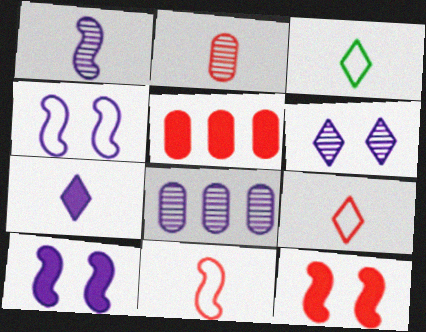[[1, 6, 8], 
[3, 8, 12], 
[4, 7, 8]]